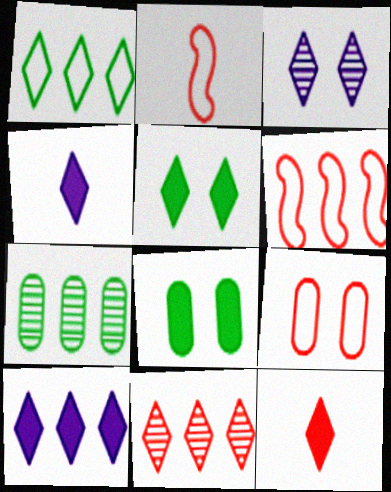[[1, 3, 12], 
[1, 10, 11], 
[5, 10, 12], 
[6, 7, 10]]